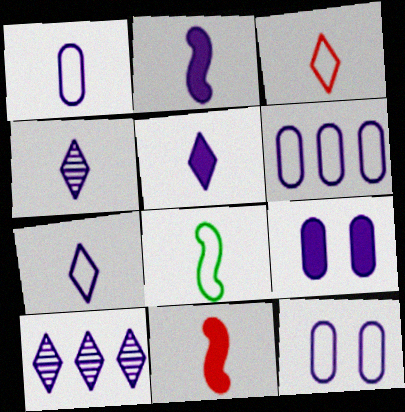[[1, 2, 4], 
[1, 3, 8], 
[1, 6, 12], 
[2, 10, 12], 
[4, 5, 7]]